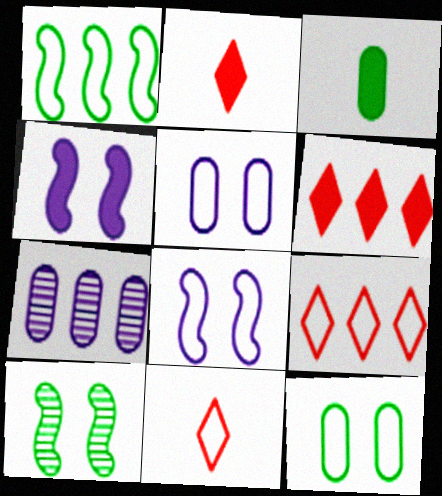[[1, 5, 11], 
[1, 6, 7], 
[3, 4, 6]]